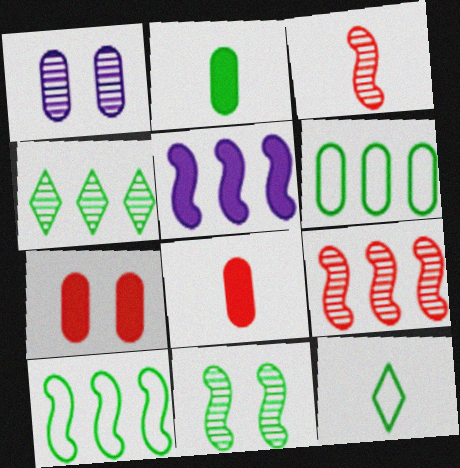[[1, 3, 4], 
[1, 6, 8], 
[5, 9, 10]]